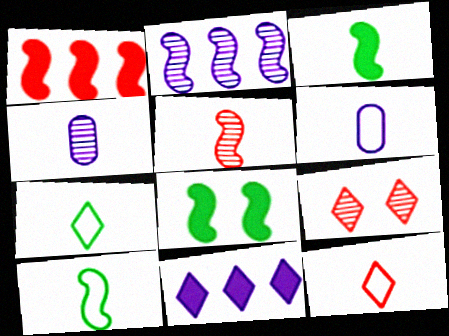[[3, 4, 12], 
[6, 10, 12], 
[7, 9, 11]]